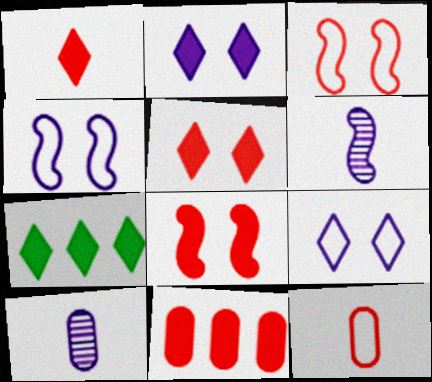[[1, 2, 7], 
[1, 8, 11], 
[3, 7, 10]]